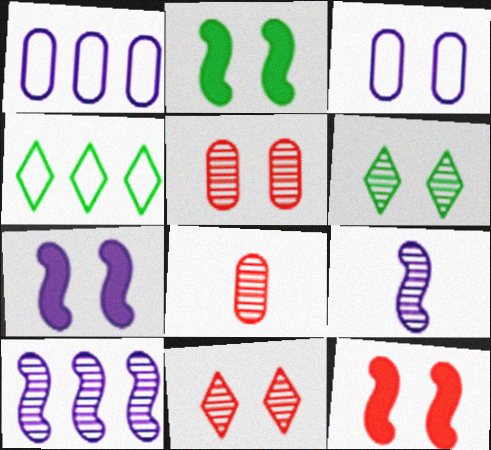[[2, 3, 11], 
[2, 7, 12], 
[3, 6, 12], 
[4, 7, 8], 
[6, 8, 10]]